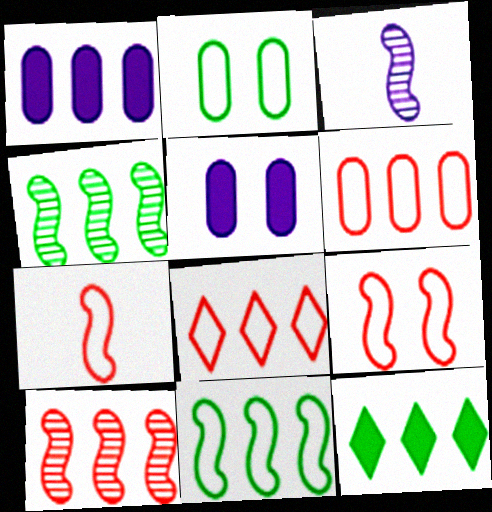[[1, 4, 8]]